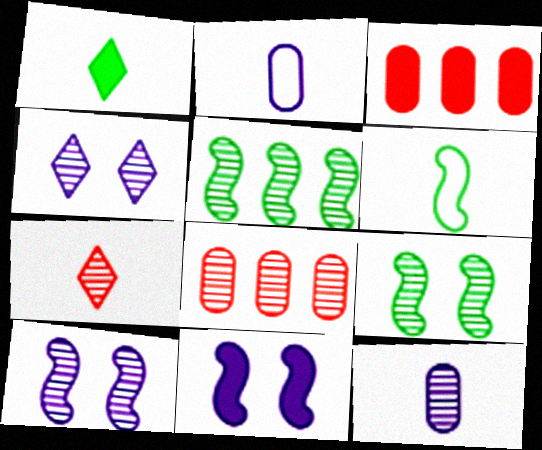[[1, 3, 11], 
[3, 4, 6]]